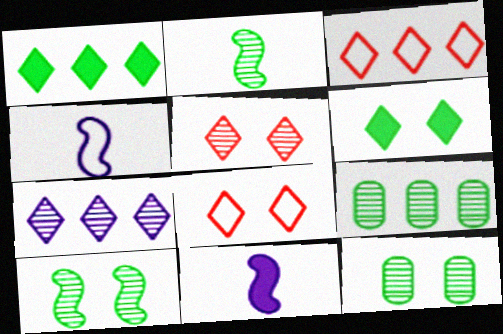[[1, 3, 7], 
[3, 11, 12], 
[8, 9, 11]]